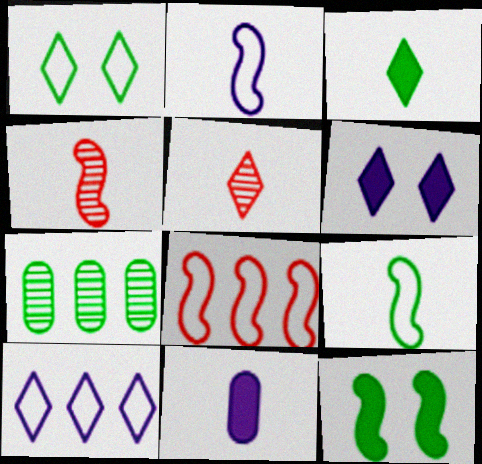[[5, 9, 11]]